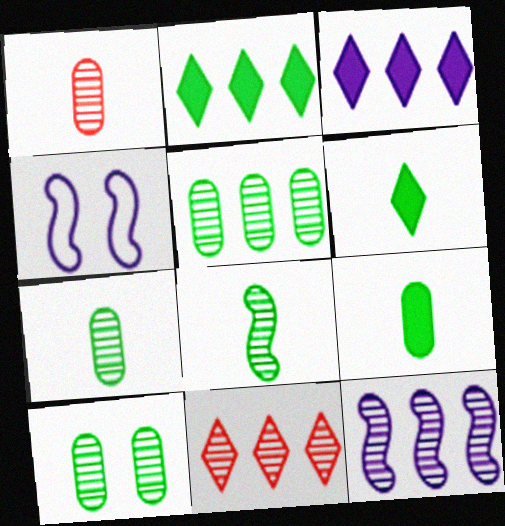[[1, 2, 4], 
[4, 9, 11], 
[5, 7, 10], 
[5, 11, 12]]